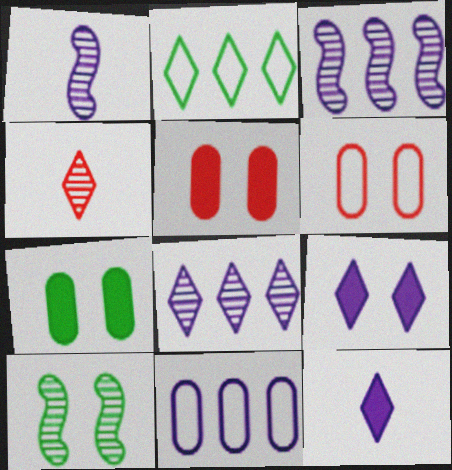[[1, 2, 5], 
[1, 9, 11], 
[2, 4, 9], 
[6, 9, 10]]